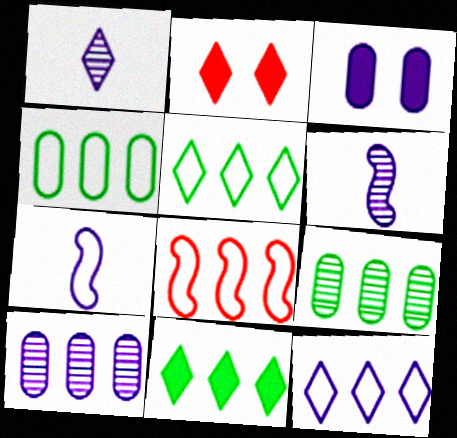[[1, 2, 5], 
[2, 4, 6], 
[2, 7, 9], 
[3, 6, 12], 
[4, 8, 12], 
[8, 10, 11]]